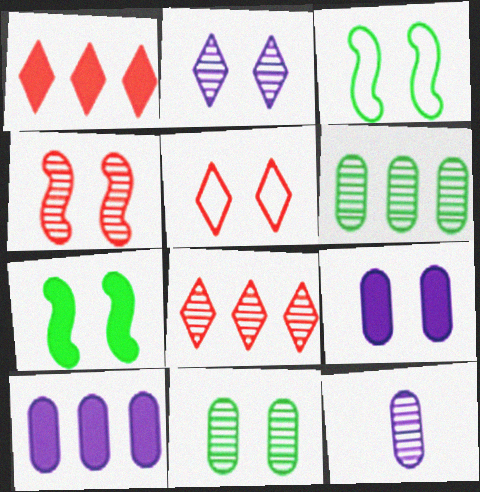[[1, 3, 12], 
[2, 4, 11]]